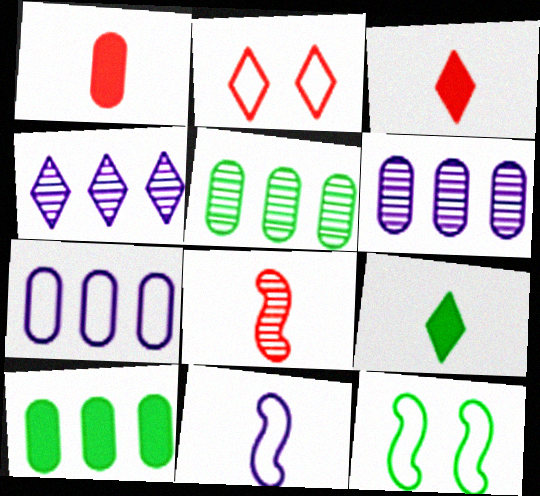[[1, 4, 12], 
[2, 4, 9], 
[3, 6, 12], 
[5, 9, 12]]